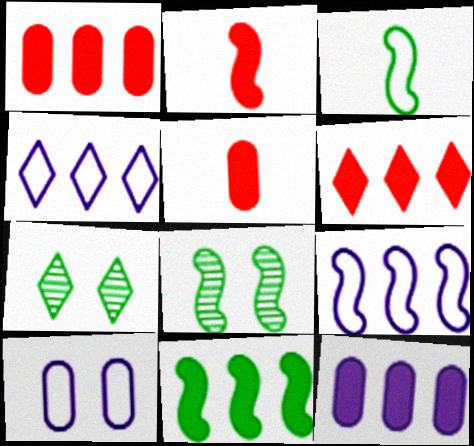[[2, 8, 9], 
[3, 8, 11], 
[4, 5, 8], 
[5, 7, 9], 
[6, 11, 12]]